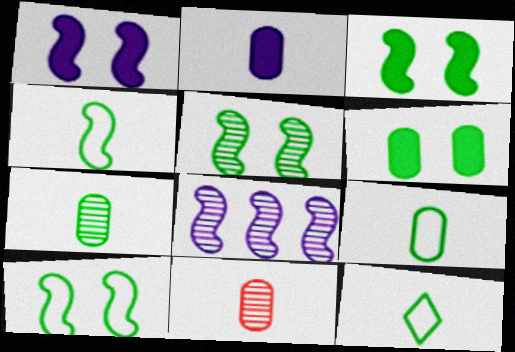[[2, 9, 11], 
[3, 5, 10], 
[4, 9, 12]]